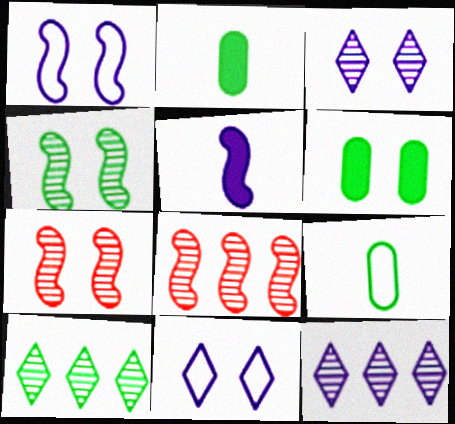[[2, 8, 11], 
[6, 7, 11]]